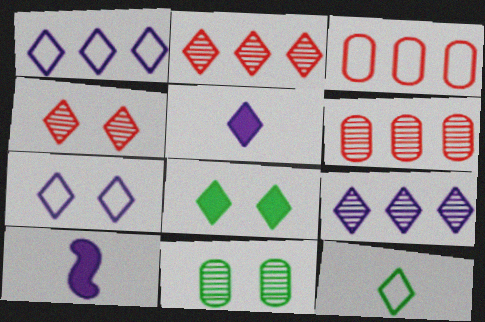[[4, 7, 8], 
[5, 7, 9]]